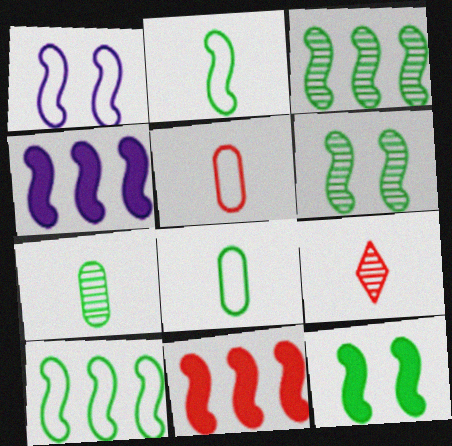[[2, 3, 12]]